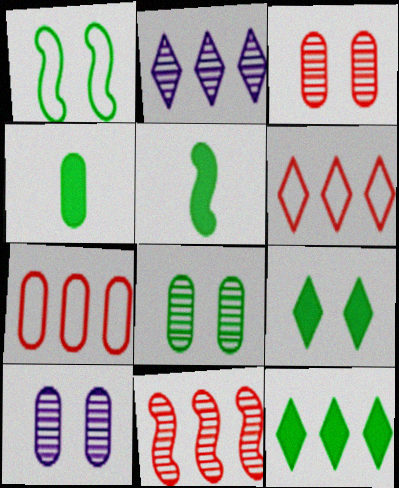[[1, 8, 9], 
[2, 6, 12], 
[3, 8, 10], 
[4, 7, 10], 
[5, 6, 10]]